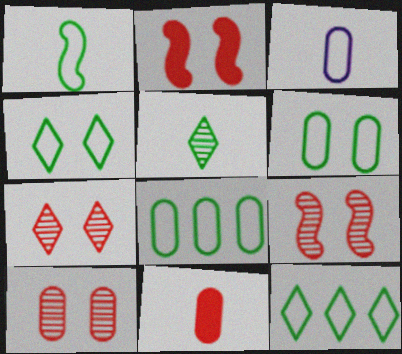[[1, 4, 8], 
[1, 6, 12], 
[7, 9, 10]]